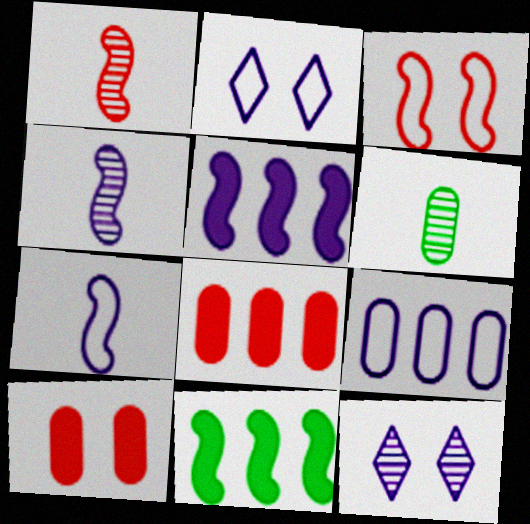[[2, 7, 9], 
[3, 4, 11], 
[6, 9, 10]]